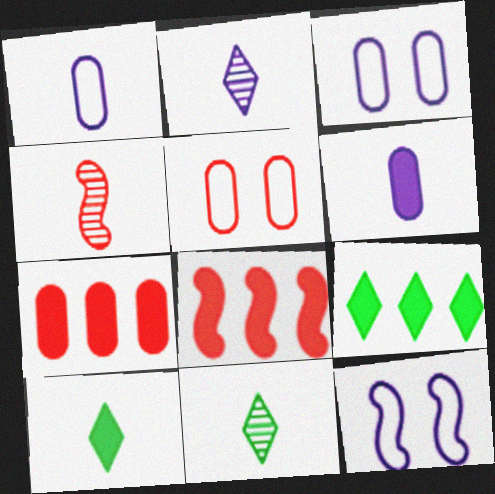[[1, 4, 10], 
[3, 4, 9], 
[3, 8, 11], 
[7, 11, 12]]